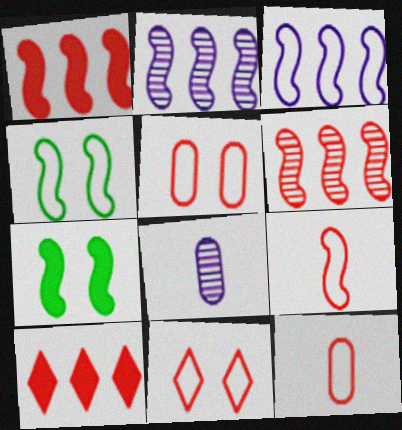[[2, 7, 9], 
[3, 4, 9], 
[4, 8, 10]]